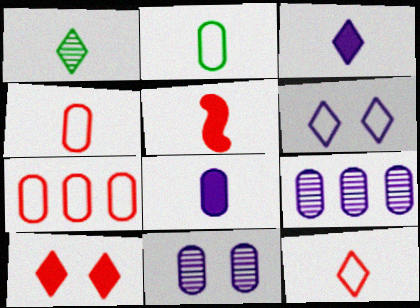[[1, 3, 12]]